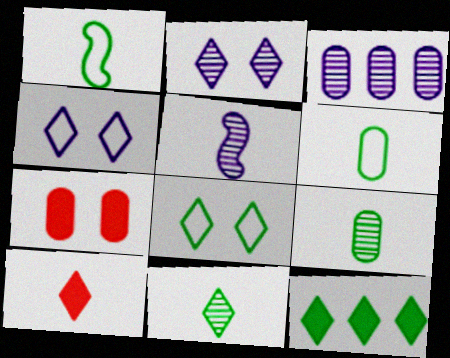[[2, 3, 5], 
[3, 6, 7], 
[5, 6, 10], 
[8, 11, 12]]